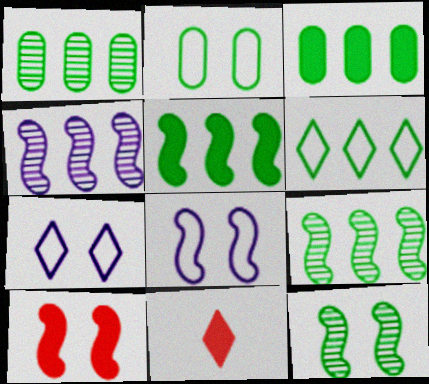[[1, 5, 6], 
[1, 8, 11], 
[2, 4, 11], 
[3, 6, 9], 
[8, 10, 12]]